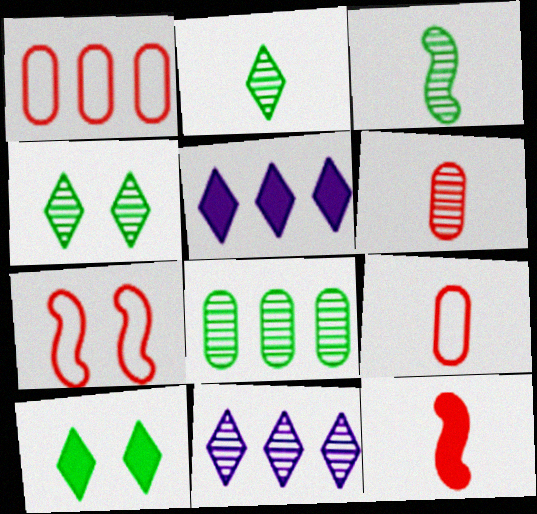[[3, 4, 8]]